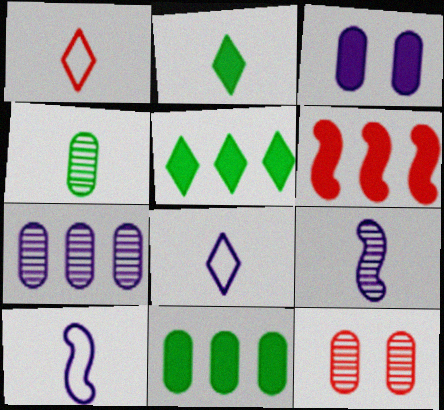[[1, 6, 12], 
[2, 3, 6], 
[4, 7, 12], 
[5, 10, 12]]